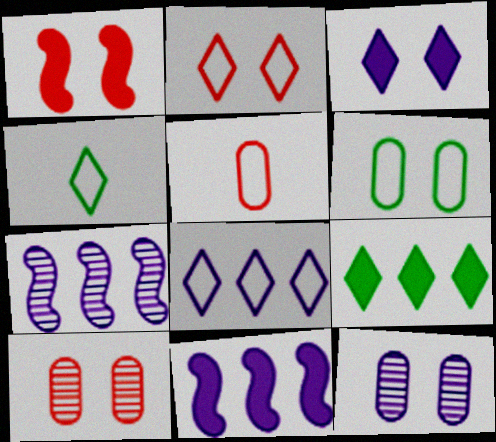[[1, 2, 10], 
[2, 4, 8], 
[4, 10, 11]]